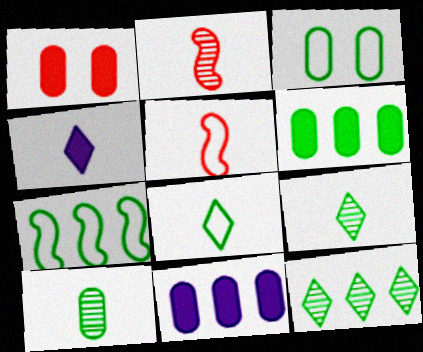[[3, 6, 10], 
[3, 7, 8], 
[4, 5, 10], 
[6, 7, 12]]